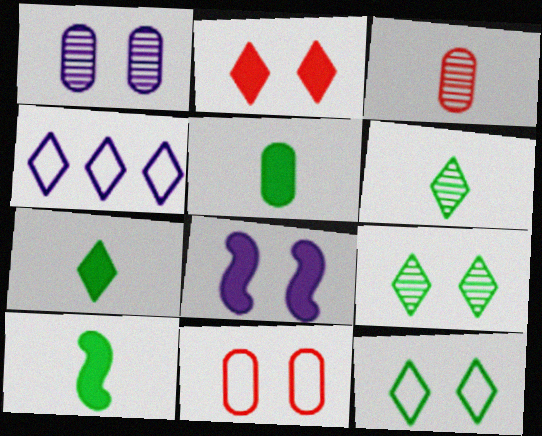[[2, 4, 6], 
[5, 7, 10], 
[8, 9, 11]]